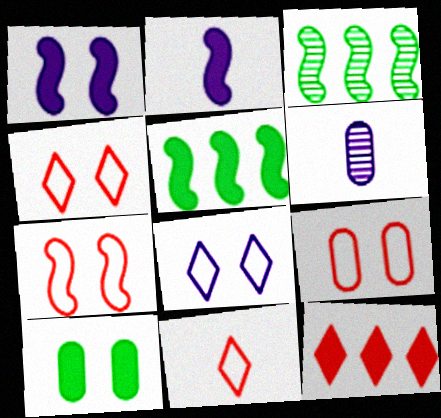[[2, 3, 7], 
[2, 10, 12], 
[4, 5, 6], 
[4, 7, 9]]